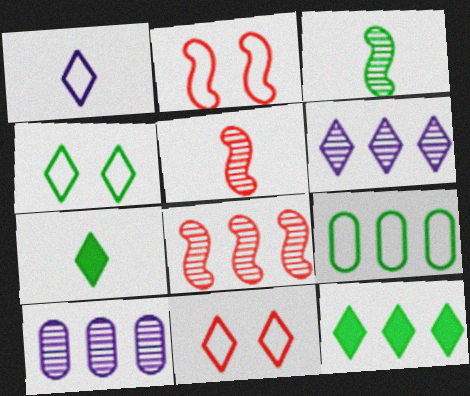[[1, 2, 9], 
[2, 7, 10], 
[6, 7, 11]]